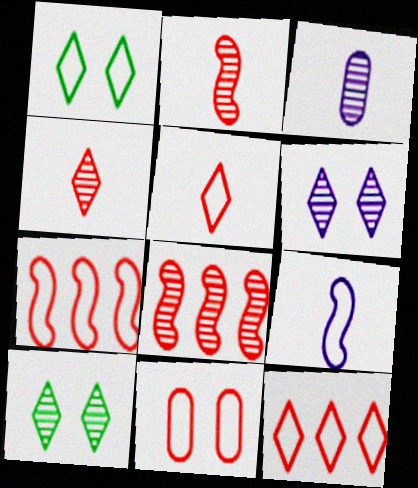[[3, 8, 10], 
[5, 7, 11]]